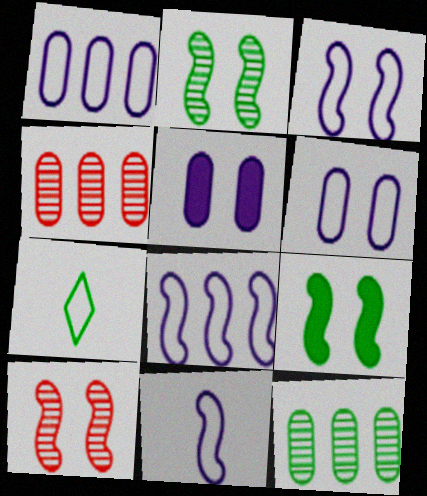[[3, 8, 11], 
[3, 9, 10], 
[7, 9, 12]]